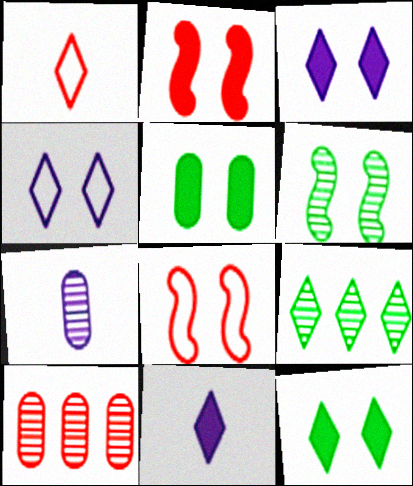[[1, 2, 10], 
[1, 3, 9], 
[2, 3, 5]]